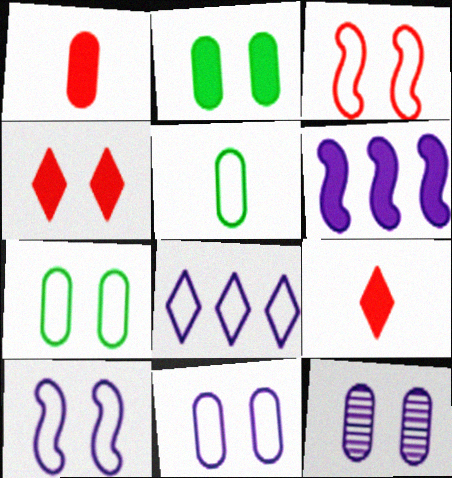[[2, 6, 9], 
[3, 5, 8]]